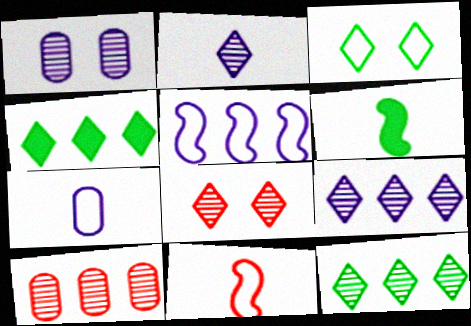[[1, 4, 11], 
[2, 8, 12], 
[4, 5, 10]]